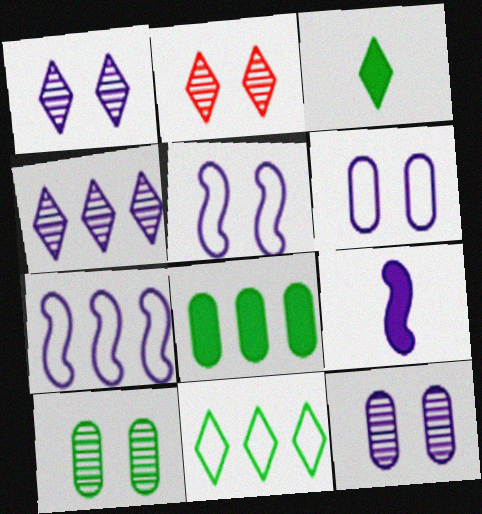[[4, 6, 9]]